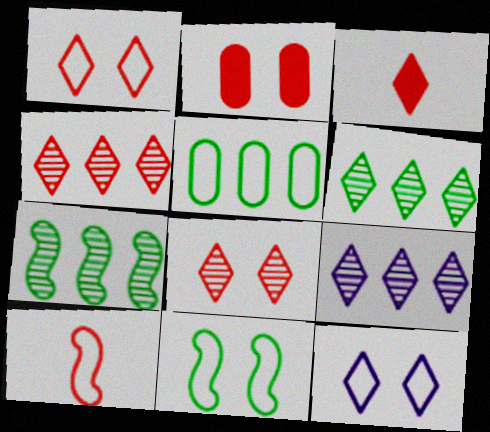[[1, 3, 4], 
[2, 4, 10], 
[3, 6, 12], 
[4, 6, 9], 
[5, 10, 12]]